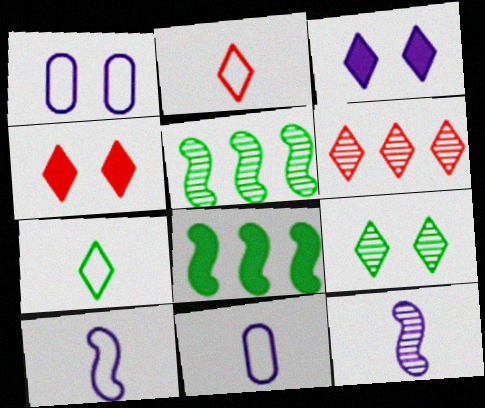[[2, 4, 6], 
[3, 6, 7], 
[4, 5, 11]]